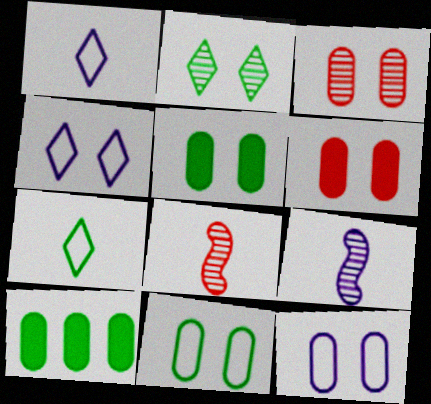[[3, 5, 12], 
[4, 8, 10]]